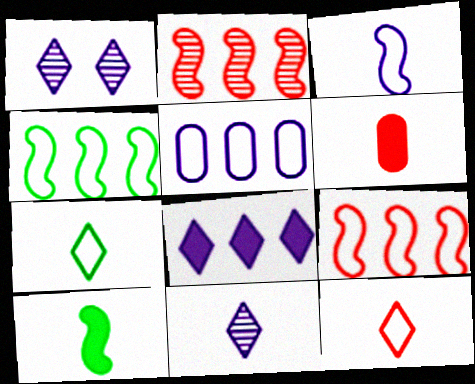[[1, 4, 6]]